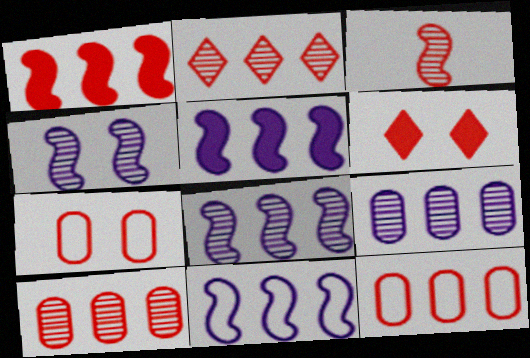[[1, 2, 12], 
[3, 6, 12], 
[5, 8, 11]]